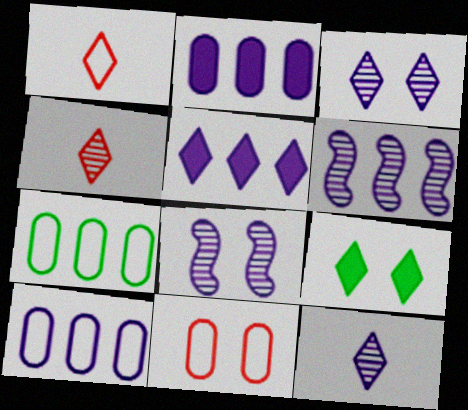[[5, 6, 10], 
[8, 9, 11]]